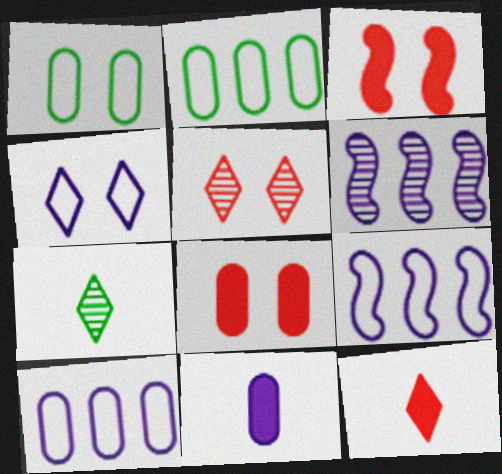[[1, 6, 12], 
[3, 7, 10], 
[4, 6, 11], 
[7, 8, 9]]